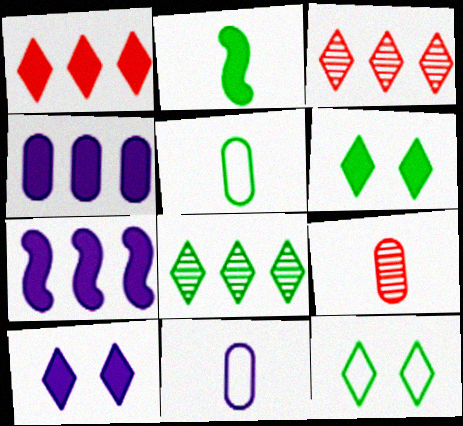[[7, 9, 12]]